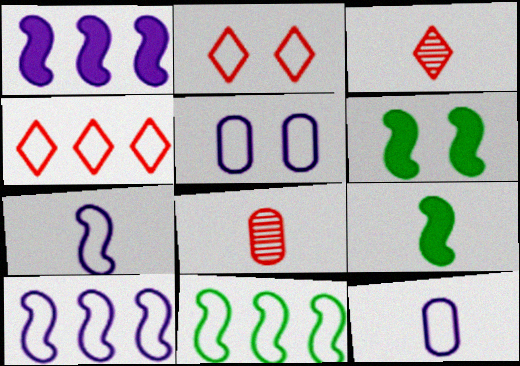[[2, 11, 12], 
[3, 9, 12]]